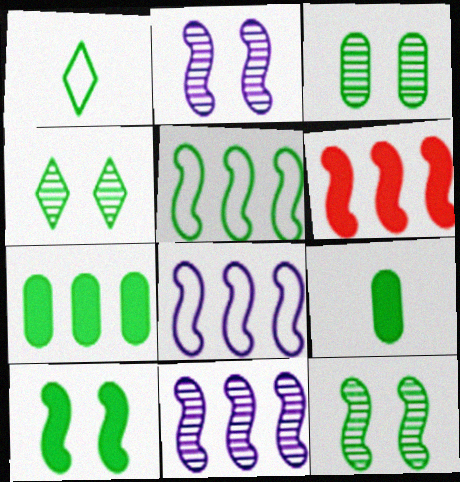[[1, 7, 12], 
[3, 4, 12], 
[4, 5, 9], 
[5, 6, 11]]